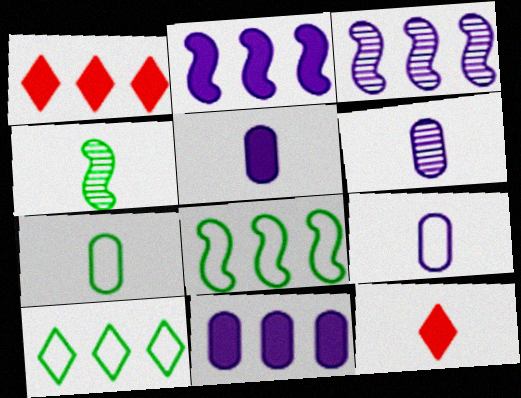[[4, 9, 12], 
[5, 6, 9]]